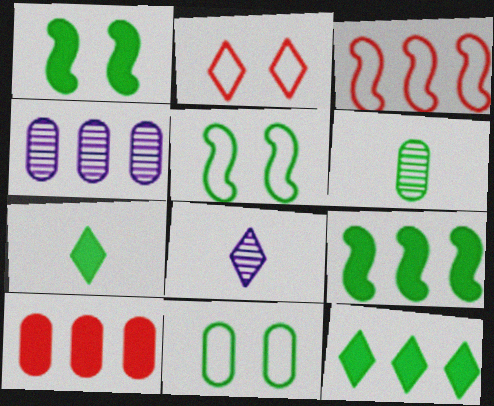[[2, 8, 12], 
[3, 4, 12], 
[5, 6, 12], 
[5, 8, 10]]